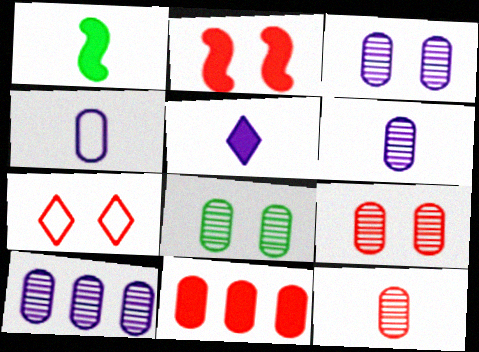[[1, 7, 10], 
[2, 7, 9], 
[3, 6, 10], 
[3, 8, 9], 
[4, 8, 11], 
[8, 10, 12]]